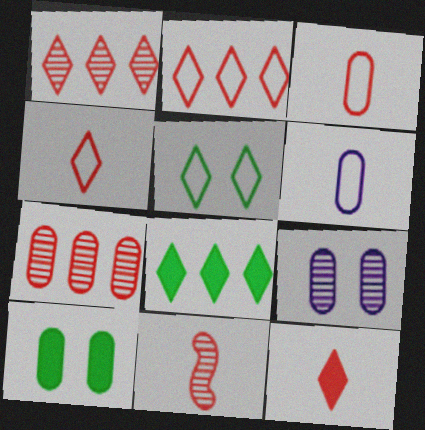[[3, 11, 12], 
[6, 7, 10]]